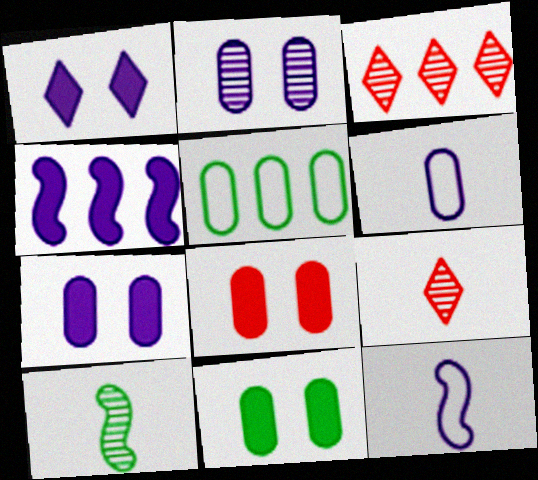[[2, 3, 10], 
[3, 4, 5], 
[3, 11, 12], 
[7, 8, 11]]